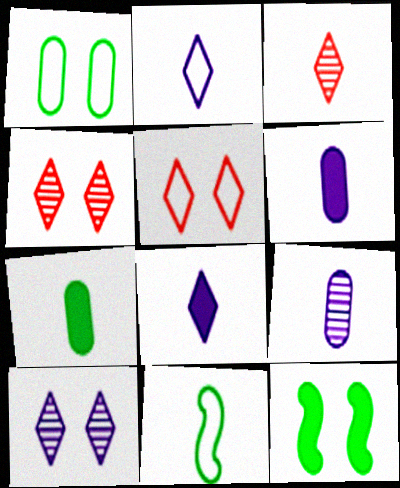[[3, 6, 11]]